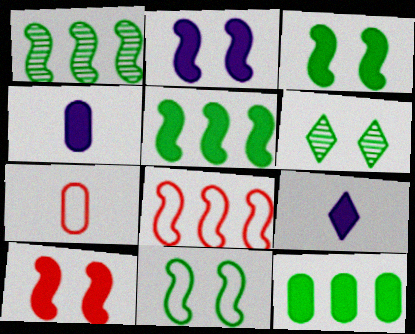[[2, 3, 10], 
[4, 6, 8], 
[9, 10, 12]]